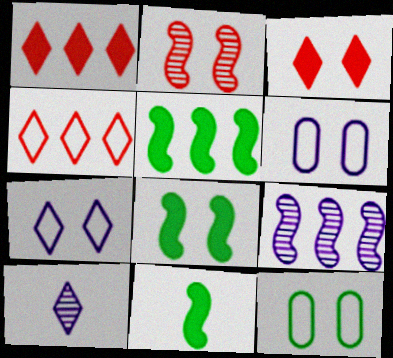[[5, 8, 11]]